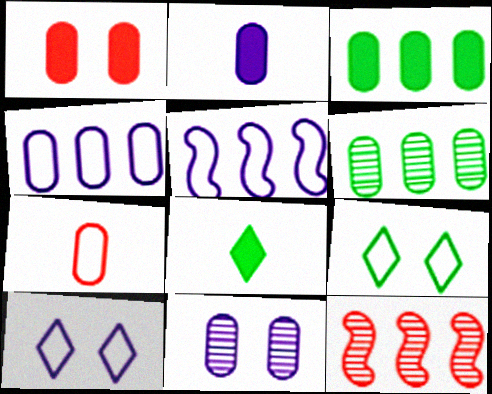[[1, 2, 3], 
[2, 4, 11], 
[2, 9, 12], 
[3, 7, 11], 
[5, 7, 9]]